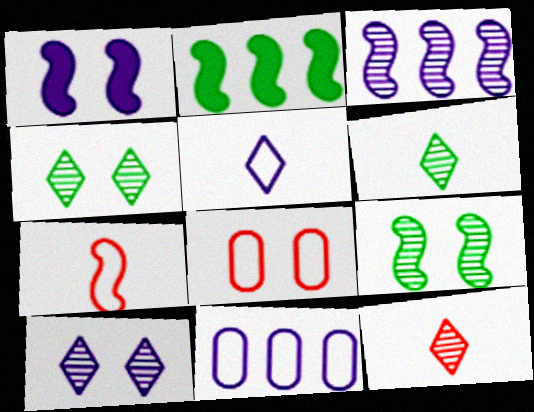[[1, 4, 8]]